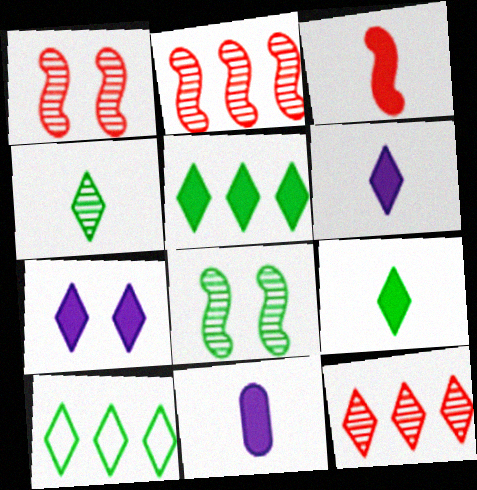[[1, 10, 11], 
[3, 9, 11]]